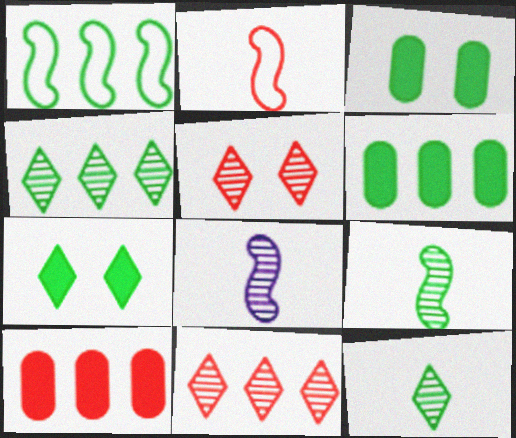[[1, 3, 12], 
[1, 4, 6], 
[2, 5, 10]]